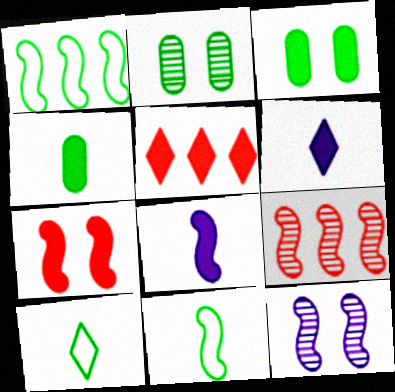[[3, 5, 8]]